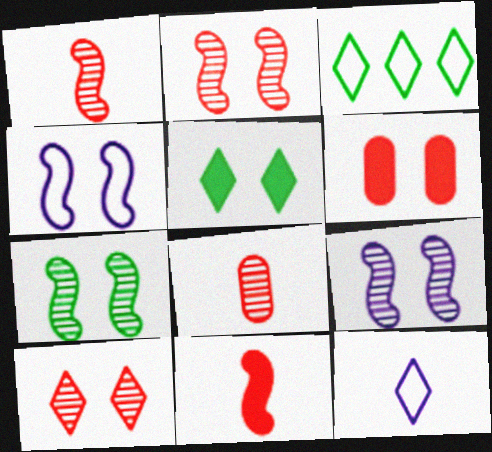[[2, 7, 9]]